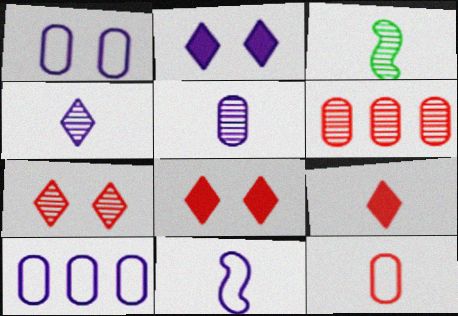[[3, 8, 10]]